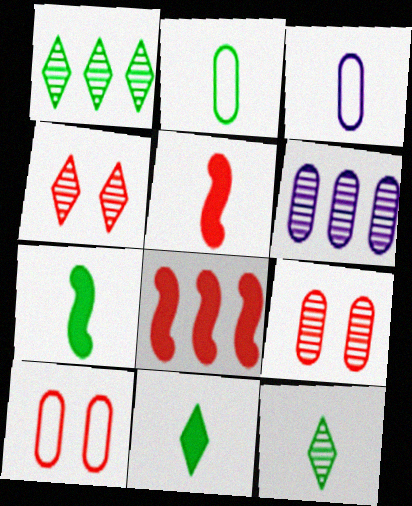[[2, 7, 12], 
[3, 5, 12]]